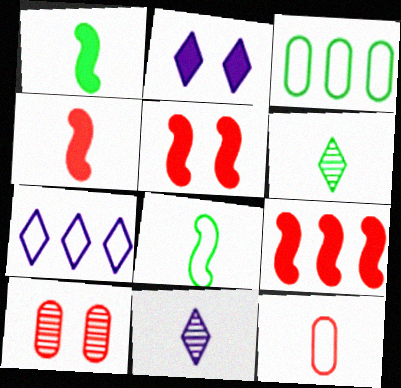[[1, 7, 10], 
[1, 11, 12], 
[2, 7, 11], 
[3, 5, 11], 
[4, 5, 9]]